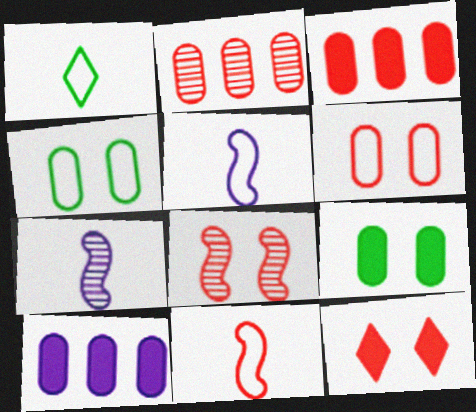[[1, 8, 10], 
[2, 11, 12], 
[6, 8, 12]]